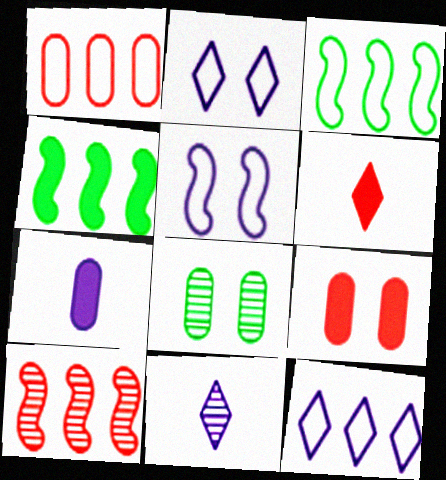[[1, 3, 12], 
[1, 7, 8], 
[3, 9, 11], 
[8, 10, 11]]